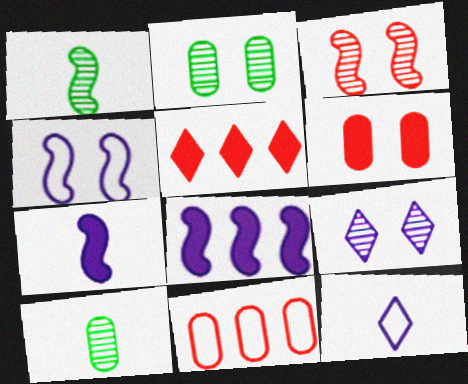[[2, 3, 9], 
[4, 5, 10]]